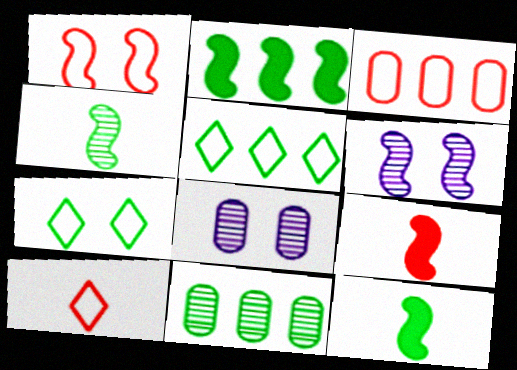[[1, 3, 10], 
[2, 5, 11], 
[2, 8, 10], 
[5, 8, 9], 
[7, 11, 12]]